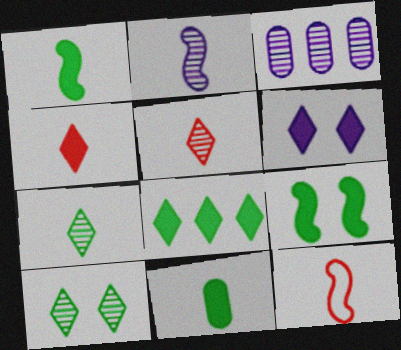[[1, 2, 12], 
[4, 6, 8], 
[8, 9, 11]]